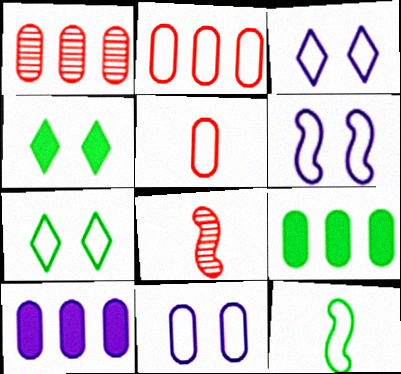[[2, 3, 12], 
[3, 6, 11], 
[3, 8, 9], 
[7, 8, 10]]